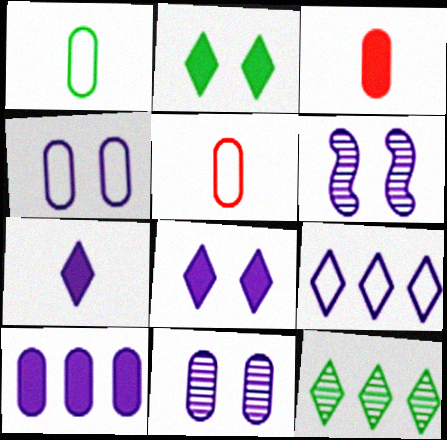[[4, 6, 8]]